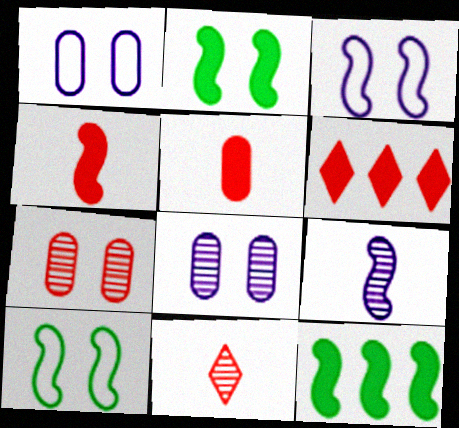[[1, 11, 12]]